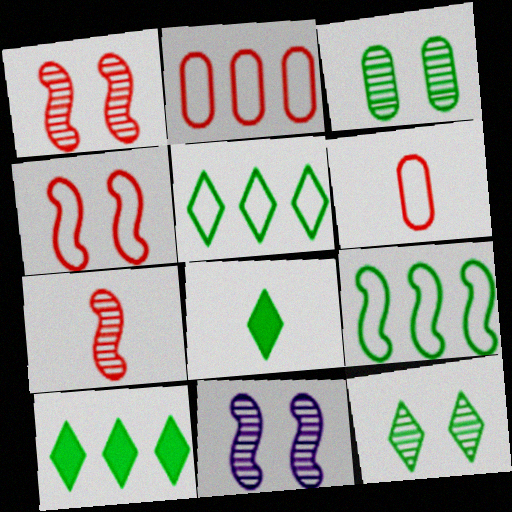[[2, 8, 11], 
[3, 8, 9], 
[5, 8, 12], 
[6, 10, 11]]